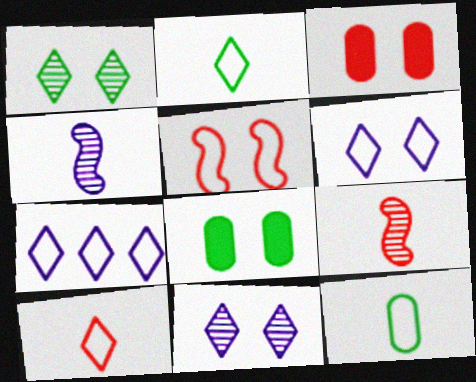[[5, 7, 12], 
[5, 8, 11], 
[7, 8, 9]]